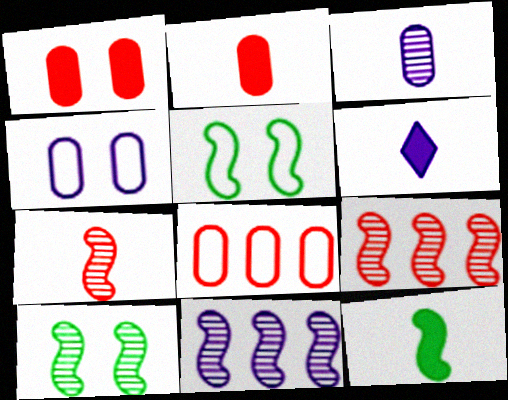[[2, 6, 12], 
[4, 6, 11], 
[6, 8, 10], 
[7, 10, 11]]